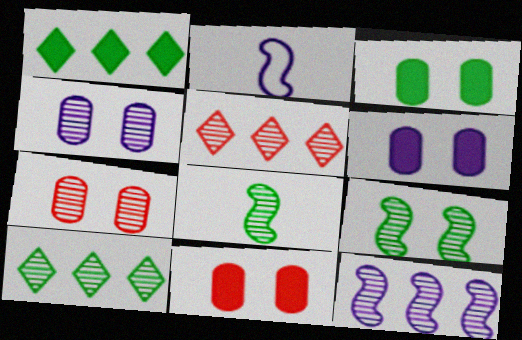[[1, 2, 7], 
[2, 3, 5], 
[2, 10, 11], 
[3, 6, 11], 
[4, 5, 8]]